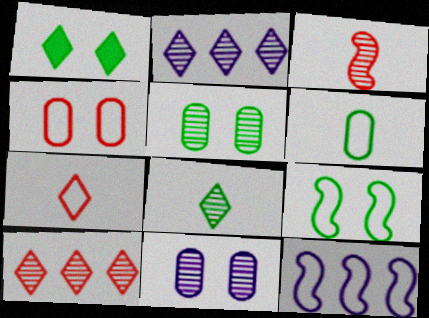[[1, 2, 7], 
[1, 5, 9], 
[2, 3, 5]]